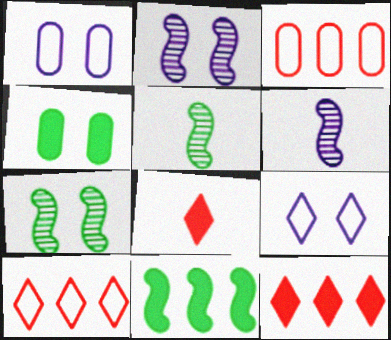[[1, 5, 12], 
[4, 6, 10]]